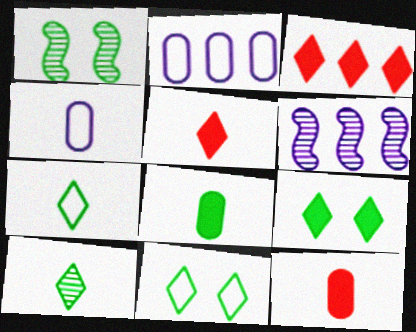[[1, 2, 5], 
[1, 3, 4], 
[6, 11, 12]]